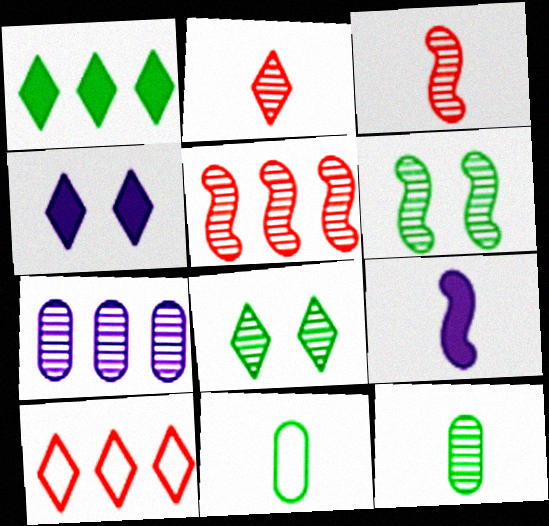[[1, 6, 11], 
[2, 6, 7], 
[2, 9, 11], 
[3, 7, 8], 
[4, 5, 11]]